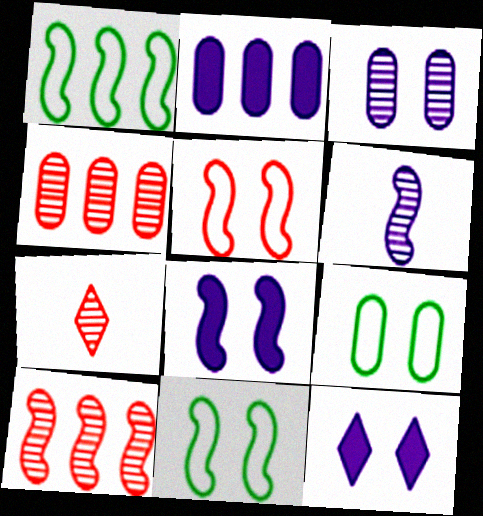[[2, 7, 11]]